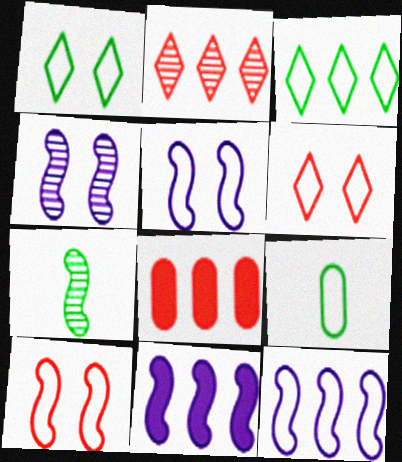[[6, 9, 12], 
[7, 10, 11]]